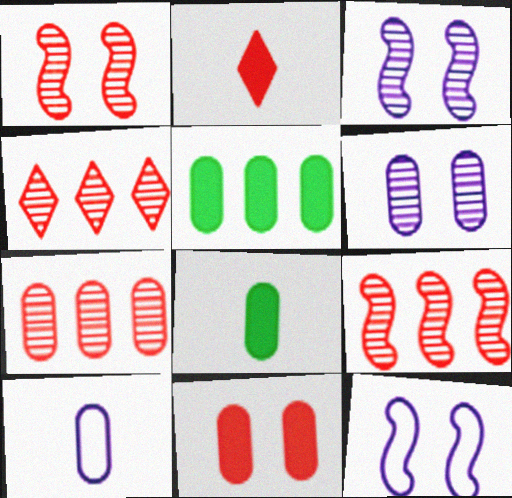[[4, 7, 9], 
[4, 8, 12]]